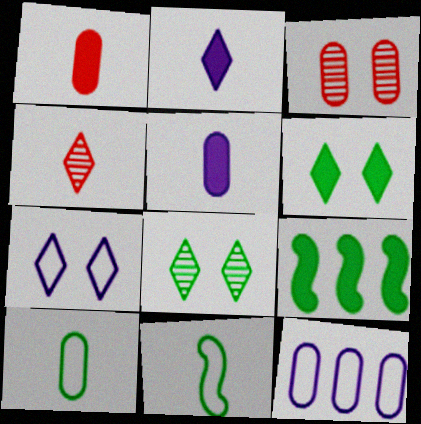[[4, 5, 11], 
[8, 9, 10]]